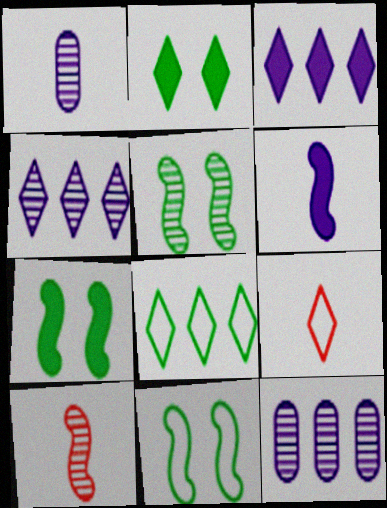[[2, 4, 9], 
[5, 7, 11], 
[7, 9, 12]]